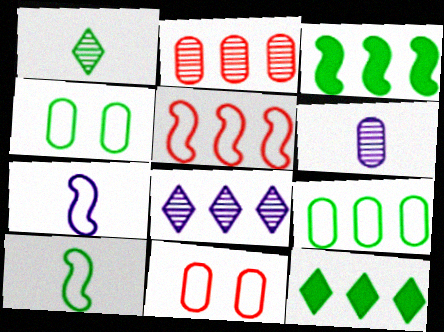[[1, 3, 4]]